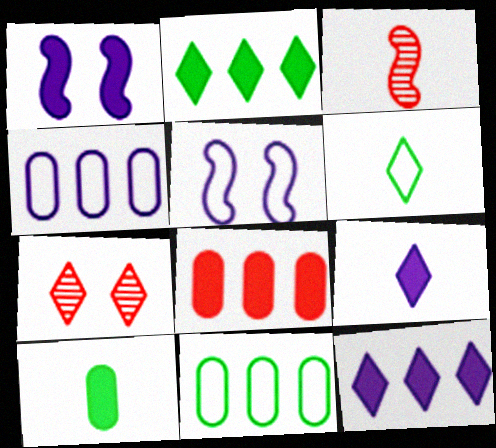[[6, 7, 12]]